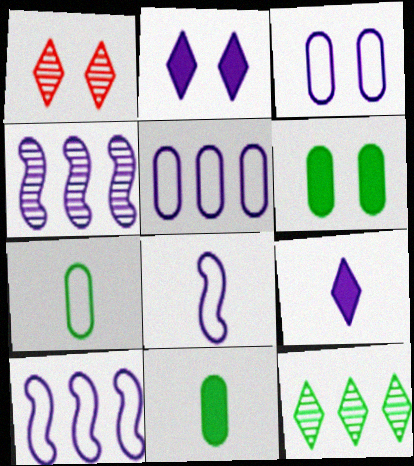[[1, 10, 11], 
[3, 4, 9]]